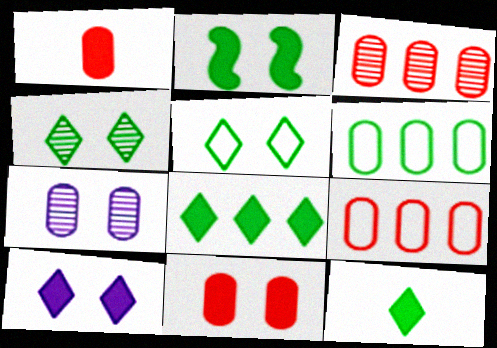[[1, 6, 7], 
[2, 10, 11]]